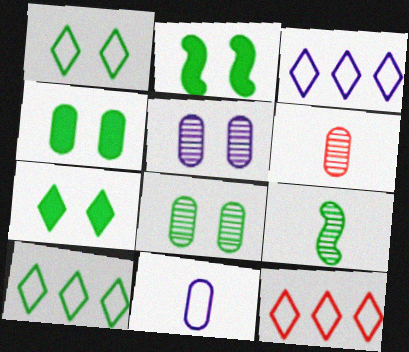[[1, 2, 8], 
[2, 3, 6], 
[2, 4, 7], 
[3, 10, 12], 
[4, 9, 10]]